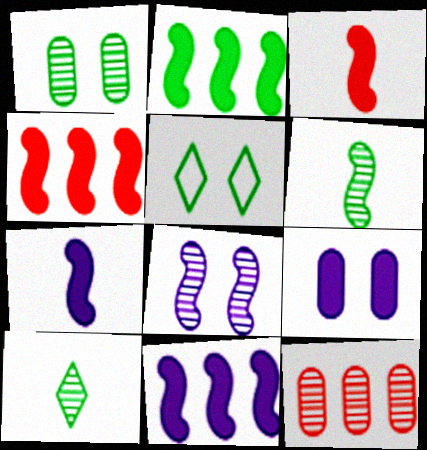[[2, 4, 11], 
[5, 7, 12], 
[8, 10, 12]]